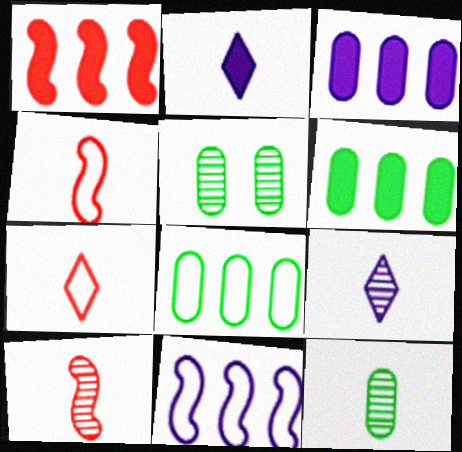[[2, 4, 12], 
[9, 10, 12]]